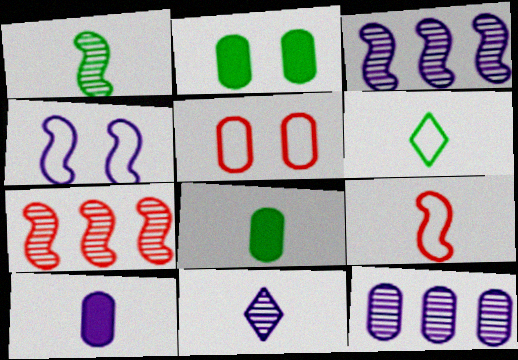[[1, 6, 8], 
[5, 8, 12], 
[8, 9, 11]]